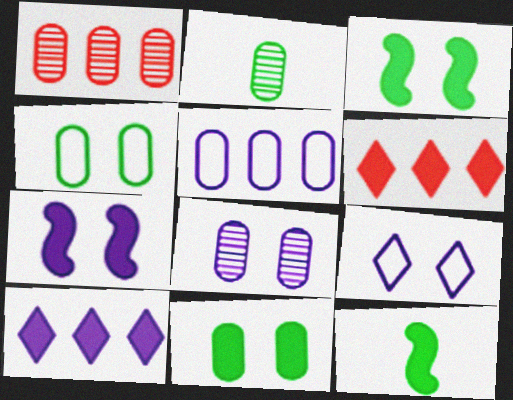[[1, 2, 8], 
[1, 9, 12], 
[7, 8, 9]]